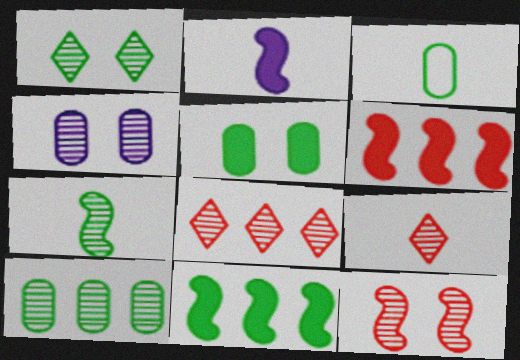[[1, 3, 11], 
[1, 4, 12], 
[1, 7, 10], 
[2, 3, 9], 
[3, 5, 10], 
[4, 7, 8]]